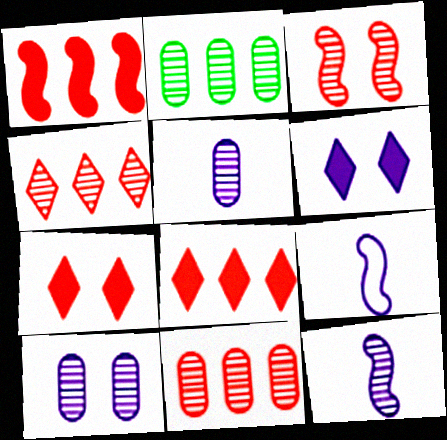[[2, 7, 9]]